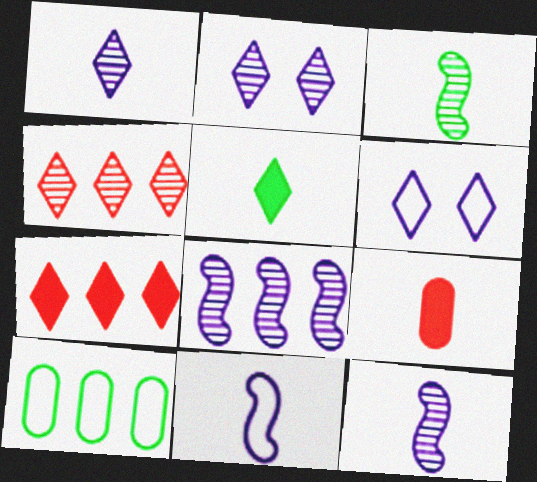[[4, 5, 6], 
[7, 8, 10]]